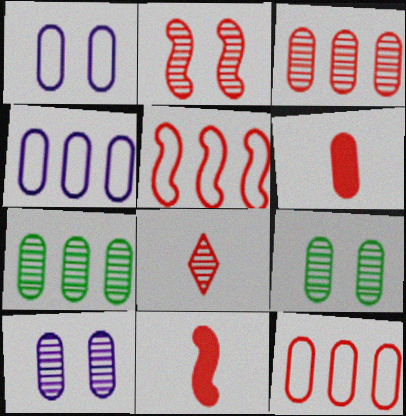[[1, 6, 7], 
[2, 3, 8], 
[2, 5, 11], 
[4, 6, 9]]